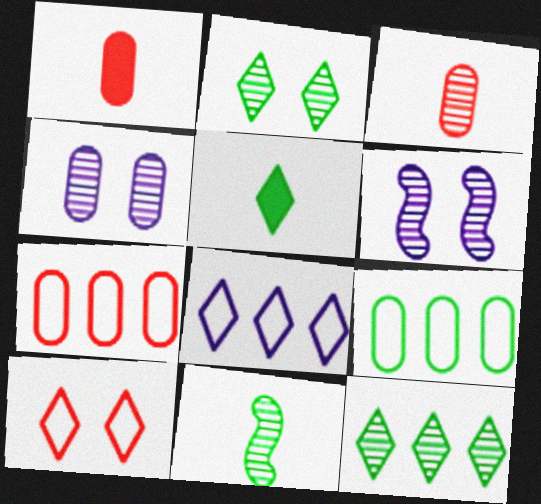[[1, 4, 9], 
[3, 6, 12], 
[5, 6, 7]]